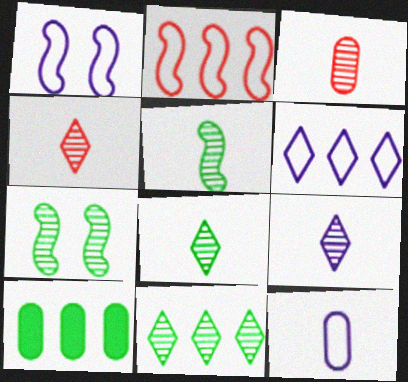[[1, 4, 10], 
[1, 6, 12], 
[3, 5, 9], 
[4, 8, 9]]